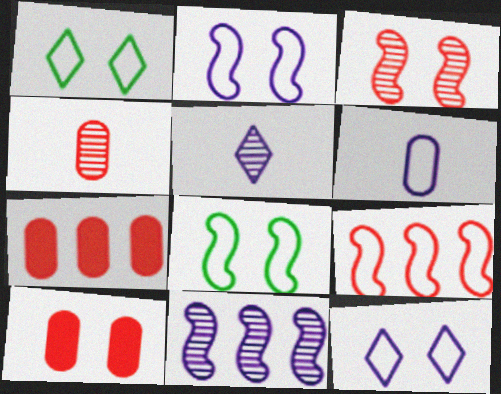[[1, 6, 9], 
[5, 7, 8]]